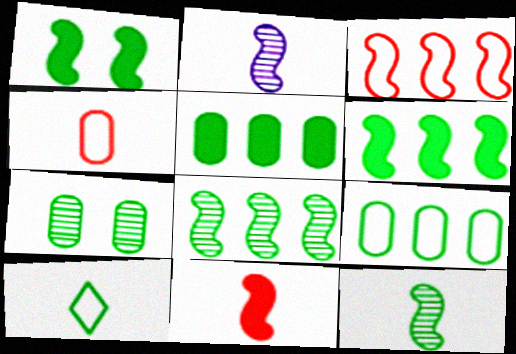[[1, 2, 3], 
[6, 7, 10]]